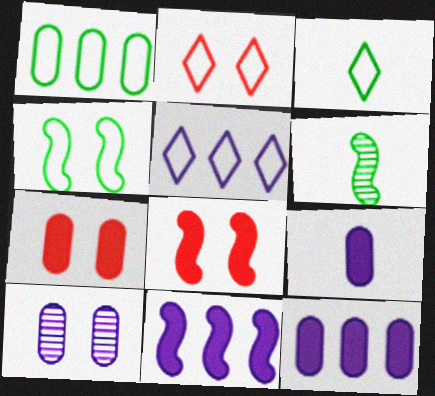[[1, 3, 4], 
[2, 3, 5], 
[2, 6, 12], 
[5, 6, 7]]